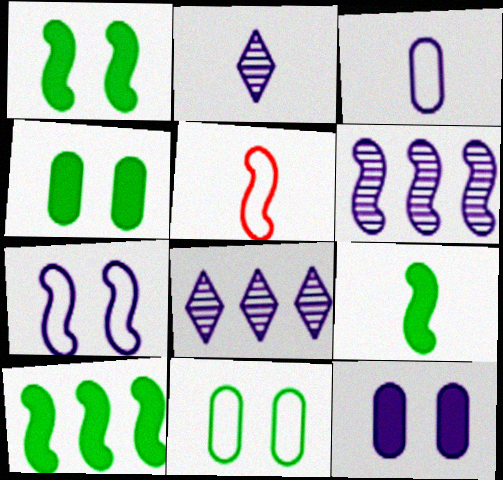[[1, 5, 6], 
[1, 9, 10], 
[4, 5, 8]]